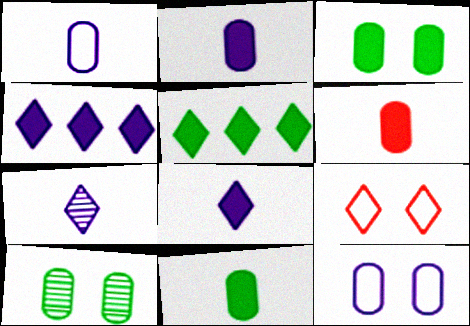[[2, 6, 11], 
[5, 7, 9]]